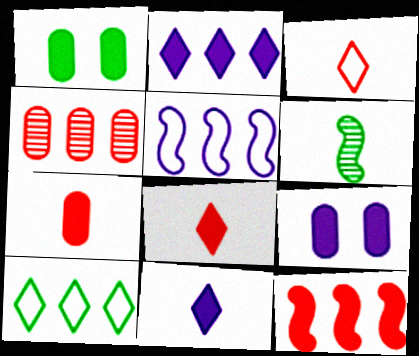[[1, 6, 10], 
[1, 11, 12]]